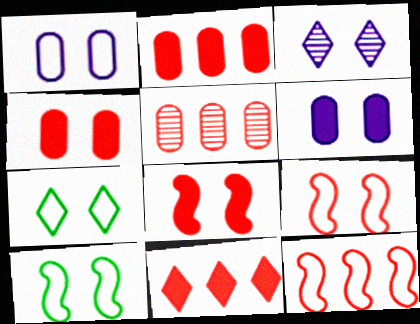[[1, 7, 9], 
[3, 4, 10], 
[5, 11, 12]]